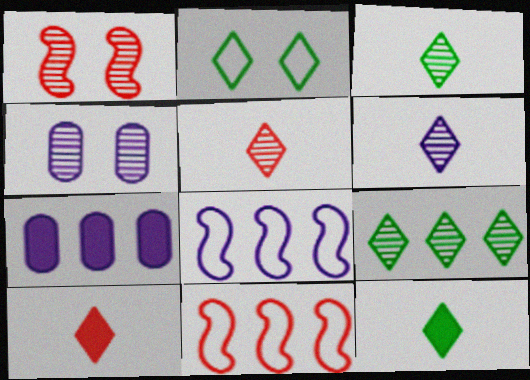[[2, 9, 12], 
[3, 5, 6], 
[4, 11, 12], 
[7, 9, 11]]